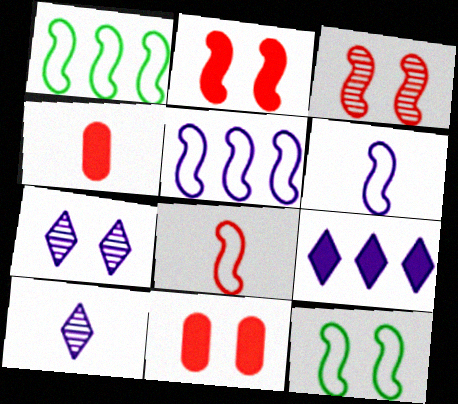[[1, 4, 7], 
[1, 10, 11], 
[5, 8, 12], 
[7, 11, 12]]